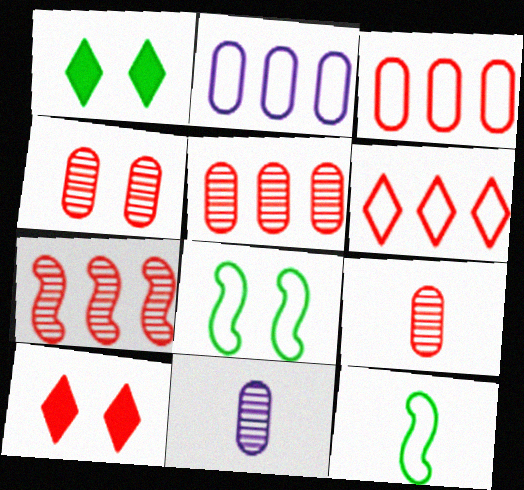[[4, 5, 9]]